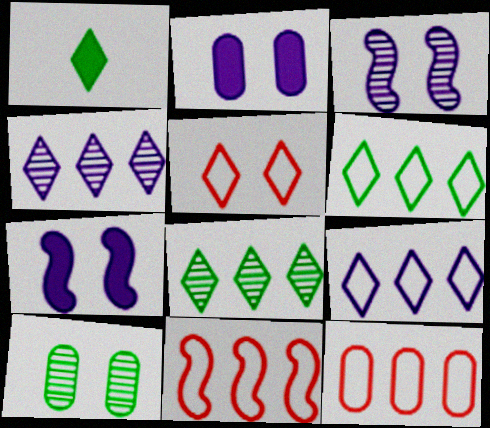[[1, 3, 12], 
[1, 4, 5], 
[5, 7, 10]]